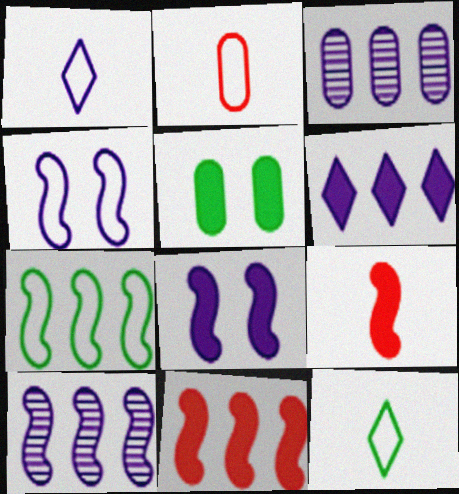[[1, 3, 8], 
[2, 3, 5], 
[5, 6, 9], 
[7, 10, 11]]